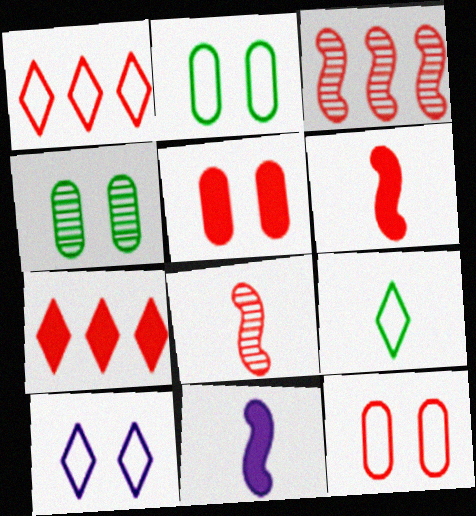[[1, 4, 11], 
[1, 5, 8], 
[1, 9, 10], 
[5, 6, 7], 
[7, 8, 12]]